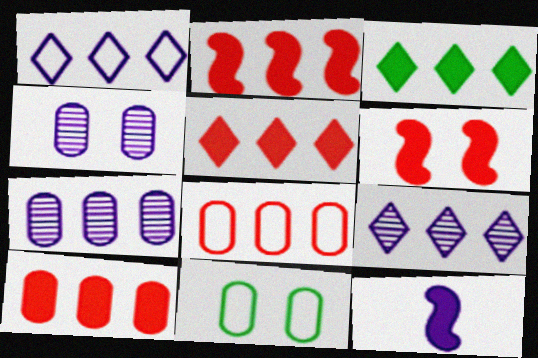[[1, 4, 12], 
[2, 5, 10]]